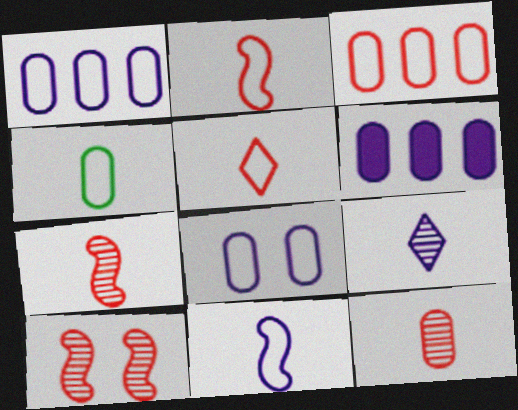[[3, 4, 8], 
[4, 5, 11]]